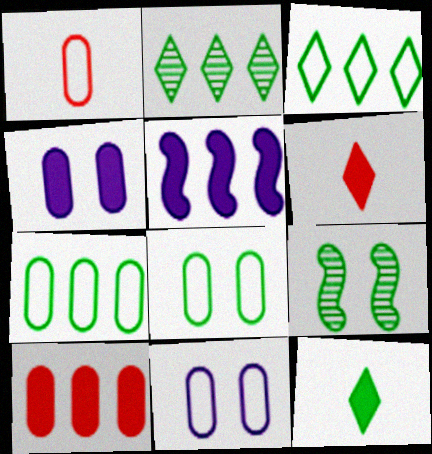[[1, 7, 11], 
[7, 9, 12]]